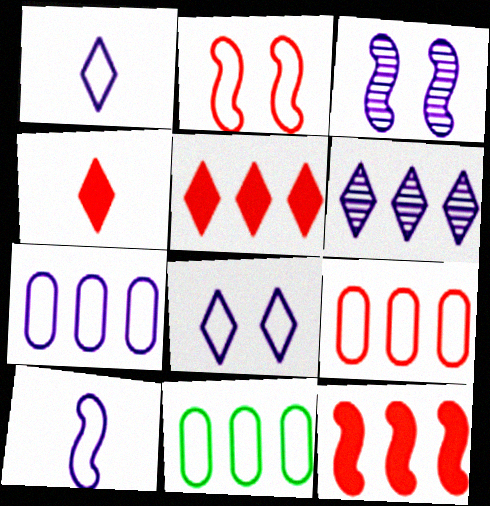[[1, 2, 11], 
[3, 4, 11], 
[6, 11, 12], 
[7, 8, 10], 
[7, 9, 11]]